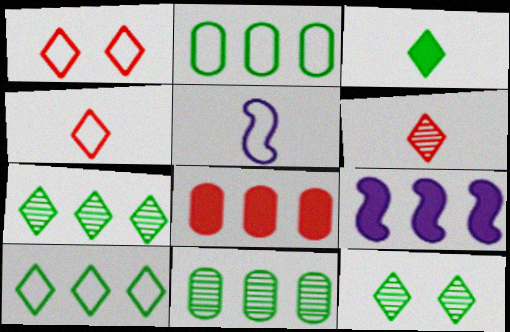[[1, 2, 5], 
[3, 10, 12], 
[5, 8, 12]]